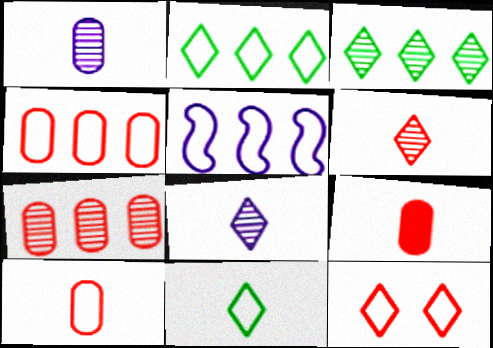[[2, 4, 5]]